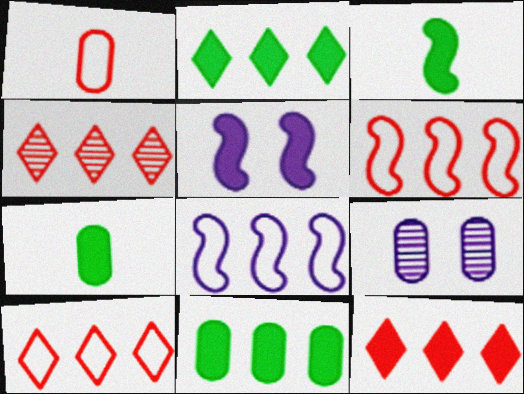[[1, 9, 11], 
[3, 9, 10], 
[4, 8, 11], 
[4, 10, 12], 
[5, 7, 12]]